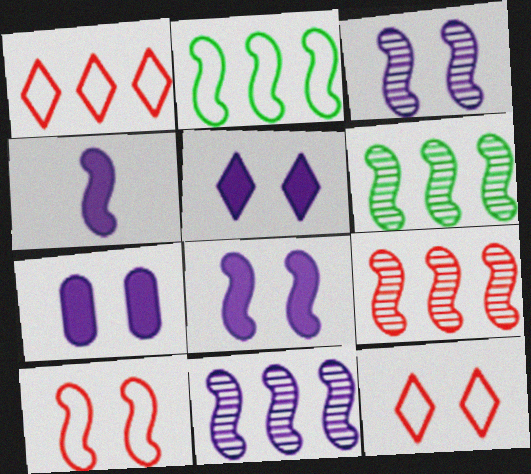[[4, 6, 10], 
[5, 7, 8], 
[6, 9, 11]]